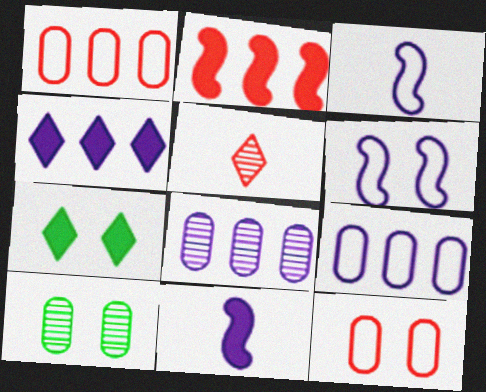[[2, 5, 12]]